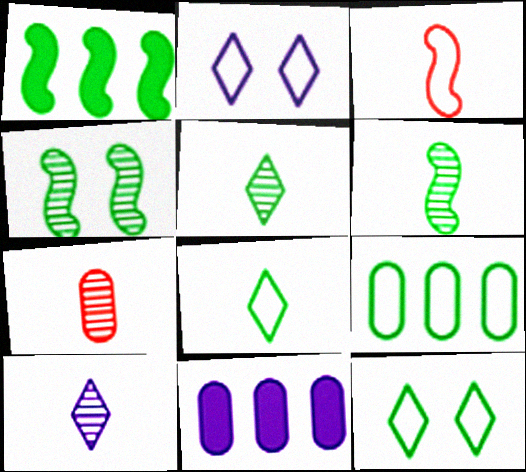[[1, 2, 7], 
[2, 3, 9], 
[6, 7, 10]]